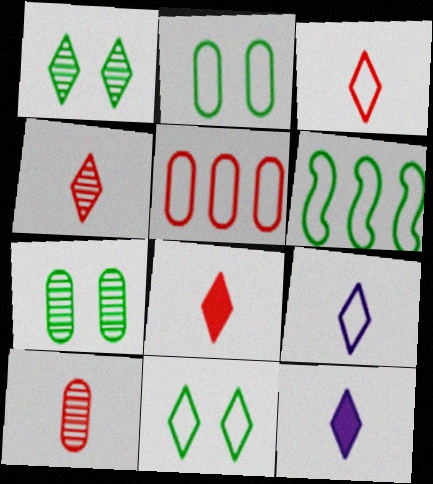[[3, 4, 8]]